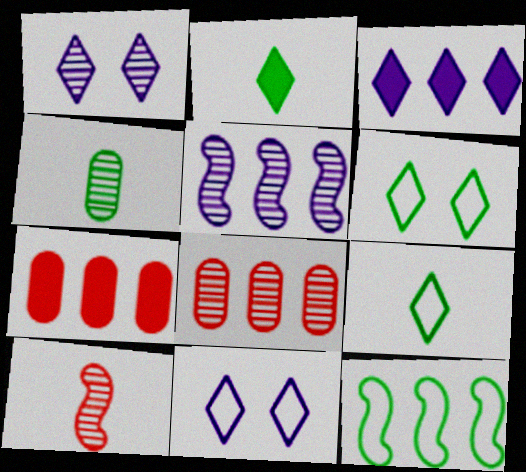[[3, 8, 12]]